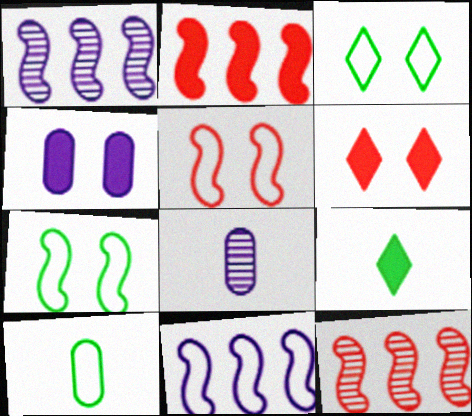[[1, 6, 10], 
[2, 3, 8], 
[2, 4, 9]]